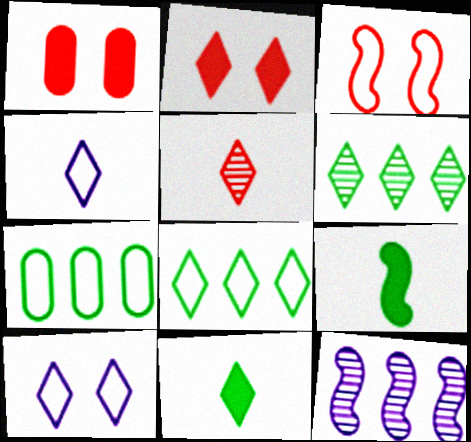[[2, 4, 6], 
[3, 4, 7], 
[3, 9, 12], 
[4, 5, 11]]